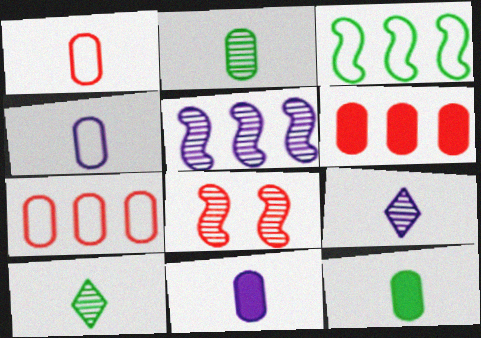[[1, 2, 11]]